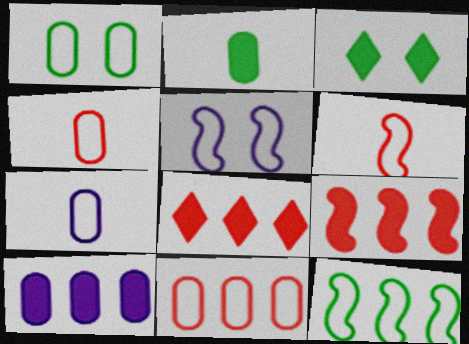[[1, 7, 11], 
[5, 6, 12]]